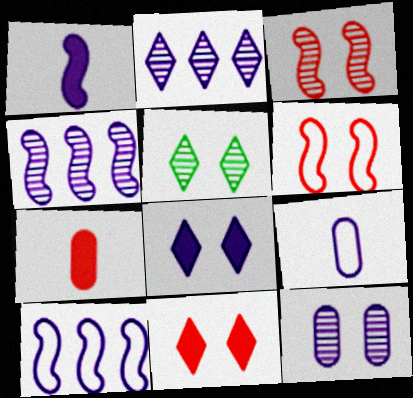[[3, 5, 12], 
[4, 8, 9], 
[5, 7, 10]]